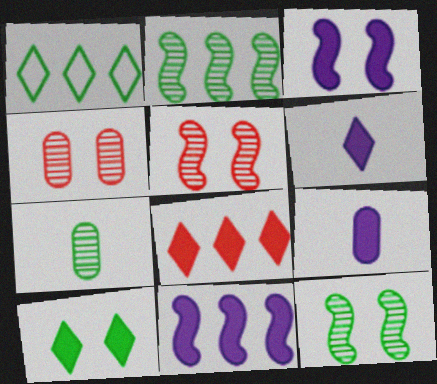[[1, 5, 9], 
[6, 8, 10]]